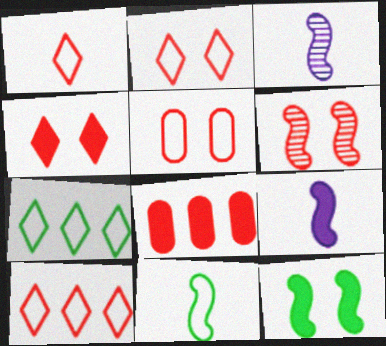[[1, 2, 10], 
[1, 6, 8], 
[4, 5, 6]]